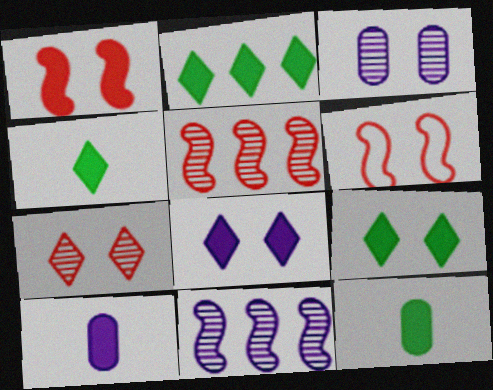[[1, 2, 10], 
[2, 4, 9], 
[3, 6, 9]]